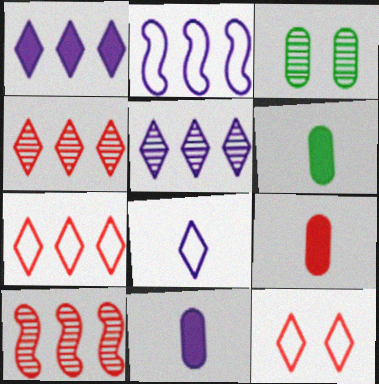[[6, 9, 11], 
[9, 10, 12]]